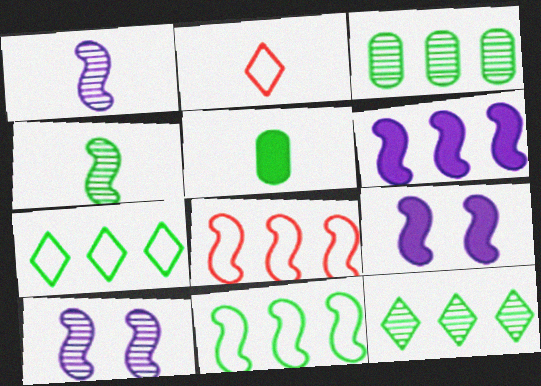[[1, 2, 5], 
[2, 3, 9], 
[4, 8, 9]]